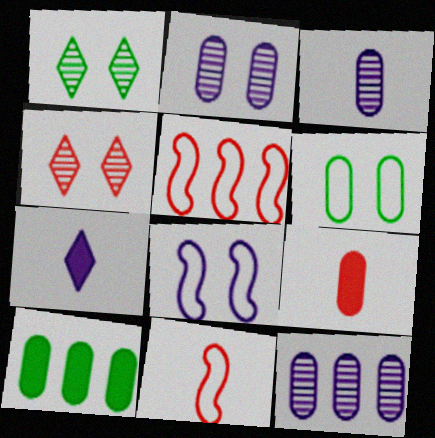[[2, 3, 12], 
[4, 5, 9], 
[6, 9, 12], 
[7, 8, 12]]